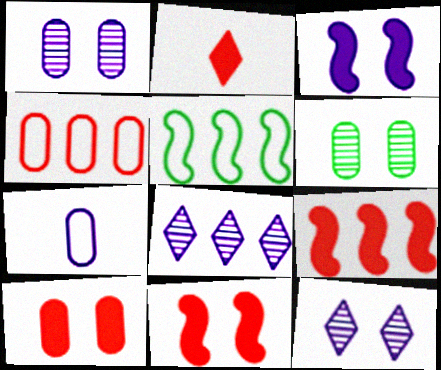[[1, 2, 5], 
[2, 9, 10], 
[3, 7, 8]]